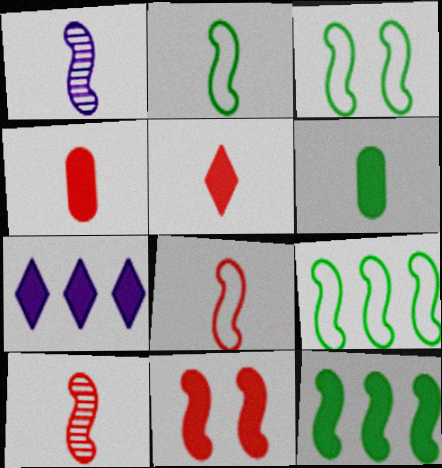[[1, 9, 11], 
[2, 3, 9], 
[6, 7, 11]]